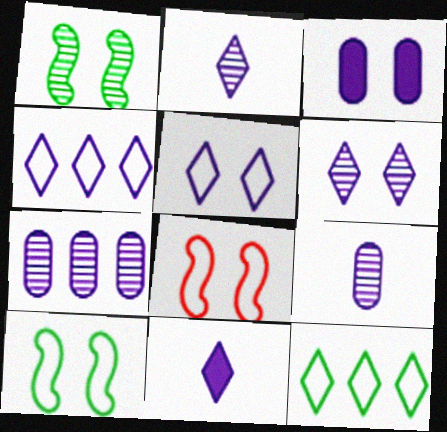[[4, 6, 11]]